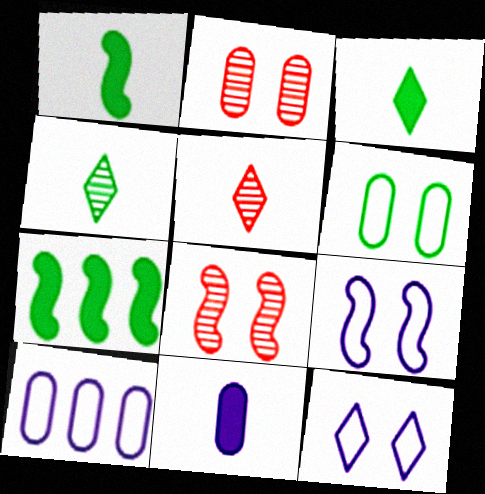[[3, 8, 10], 
[4, 6, 7]]